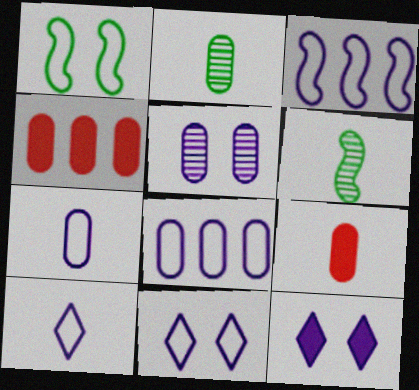[[2, 7, 9], 
[3, 7, 11], 
[4, 6, 11], 
[6, 9, 10]]